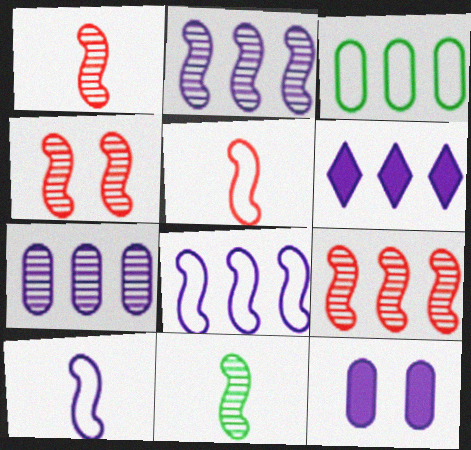[[1, 4, 9], 
[2, 4, 11], 
[3, 6, 9], 
[6, 7, 8]]